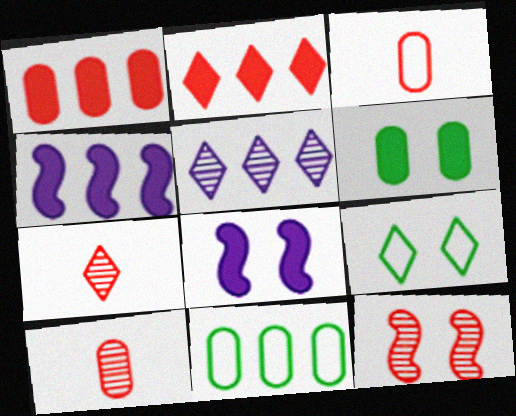[[2, 3, 12], 
[4, 9, 10], 
[7, 8, 11]]